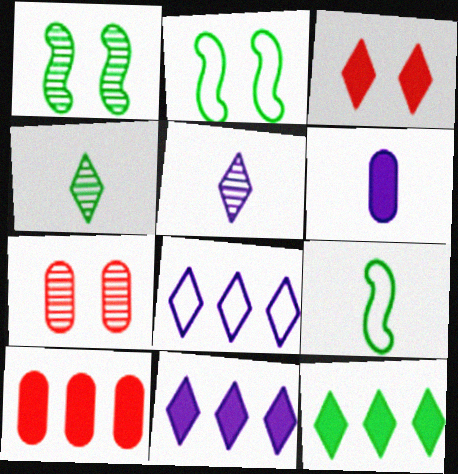[[2, 5, 10], 
[3, 4, 8], 
[7, 9, 11]]